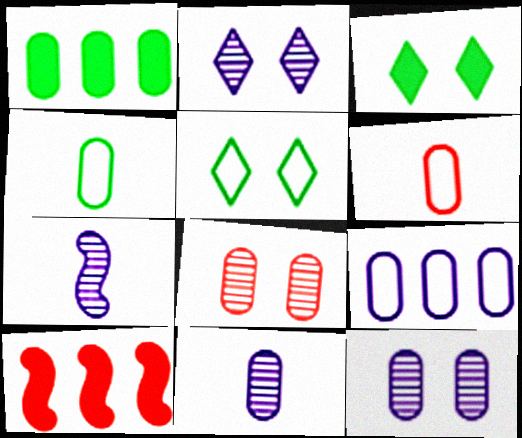[[1, 6, 12], 
[2, 4, 10], 
[5, 10, 11]]